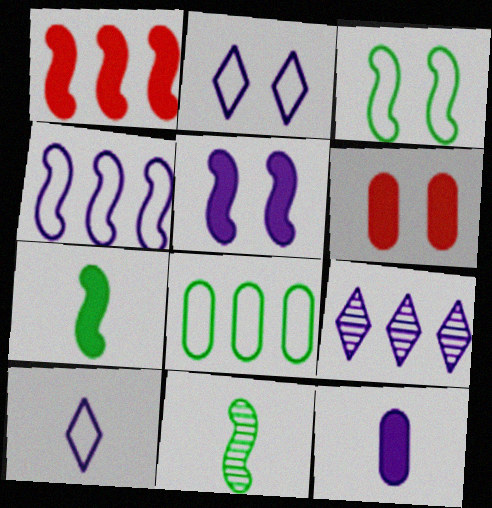[[1, 5, 7], 
[1, 8, 9]]